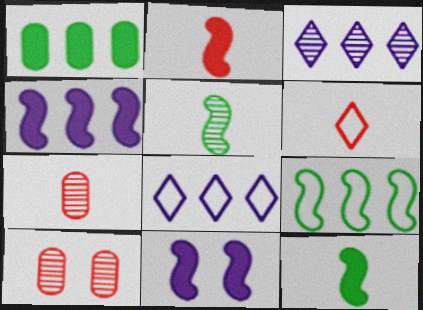[[2, 6, 7], 
[3, 5, 10], 
[8, 10, 12]]